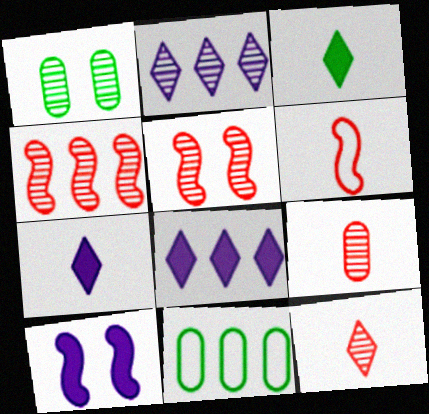[[1, 6, 8], 
[4, 8, 11], 
[5, 7, 11], 
[10, 11, 12]]